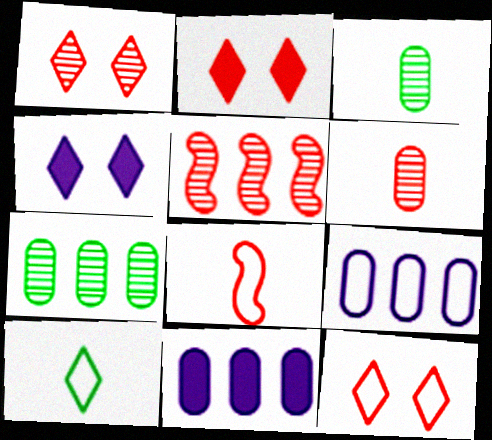[[1, 2, 12], 
[1, 5, 6], 
[4, 7, 8]]